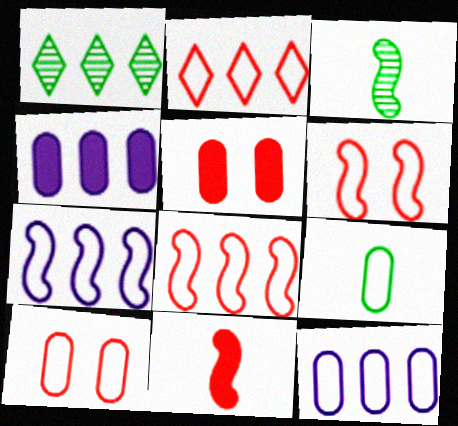[[1, 4, 8], 
[9, 10, 12]]